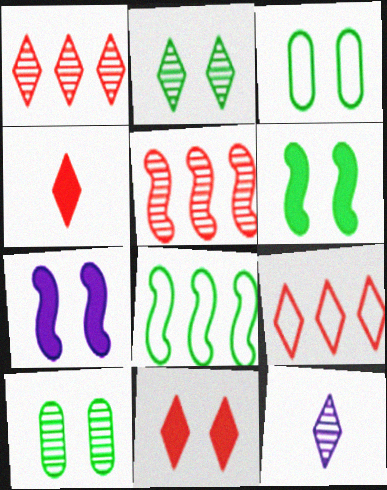[[1, 2, 12], 
[2, 3, 6], 
[5, 10, 12]]